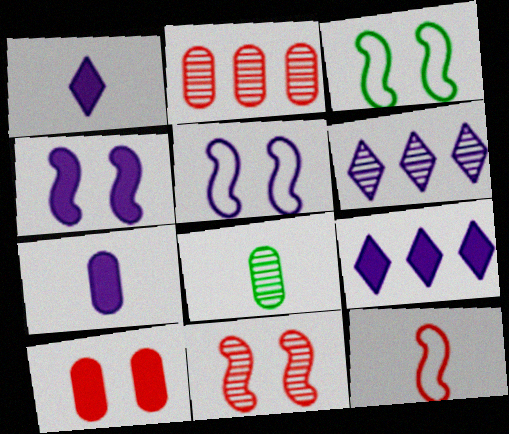[[1, 2, 3], 
[1, 8, 12], 
[3, 4, 11], 
[4, 7, 9], 
[5, 6, 7], 
[6, 8, 11]]